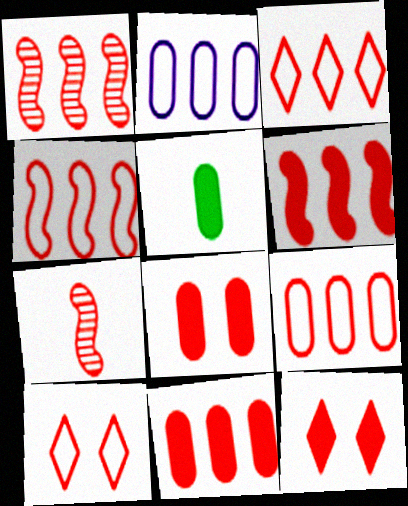[[1, 3, 11], 
[1, 4, 6], 
[3, 4, 9], 
[3, 7, 8], 
[7, 9, 12], 
[7, 10, 11]]